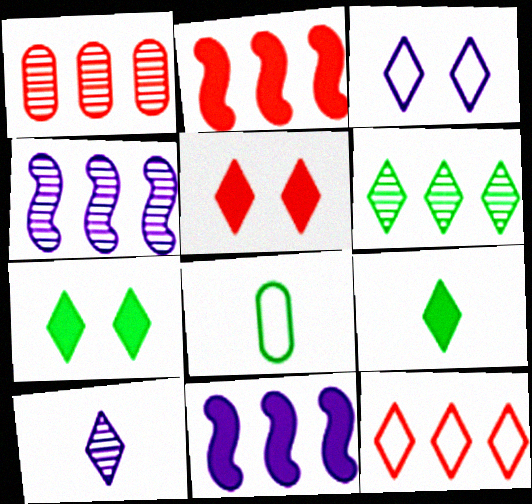[[1, 2, 12], 
[1, 4, 6], 
[4, 5, 8], 
[7, 10, 12]]